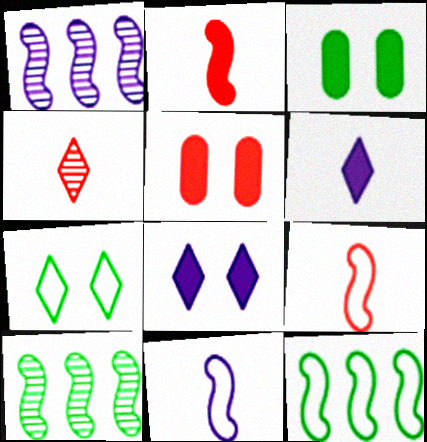[]